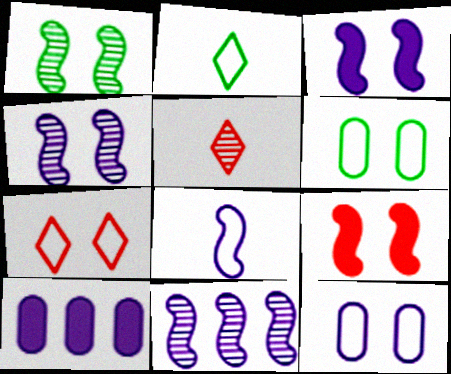[[3, 8, 11]]